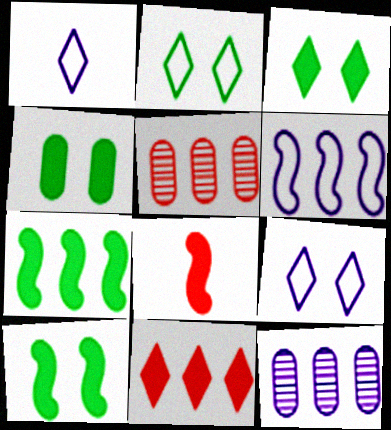[[1, 5, 10], 
[2, 8, 12], 
[3, 4, 10]]